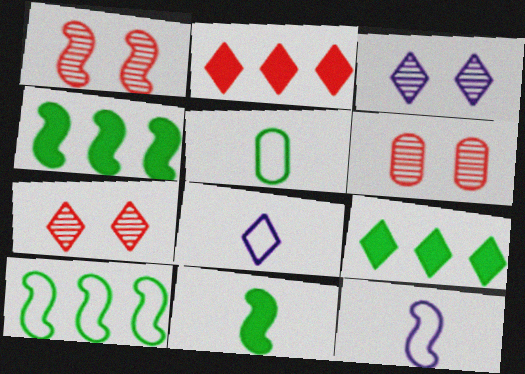[[1, 4, 12], 
[1, 6, 7], 
[4, 6, 8], 
[6, 9, 12], 
[7, 8, 9]]